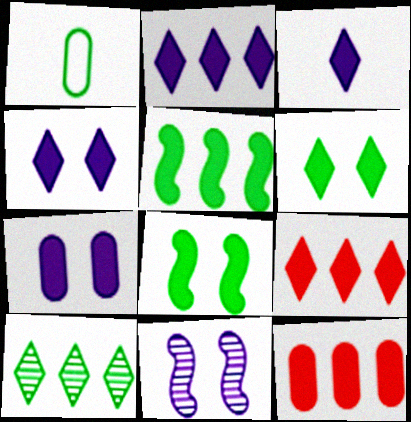[[1, 8, 10], 
[1, 9, 11], 
[2, 3, 4], 
[2, 5, 12], 
[3, 6, 9], 
[3, 8, 12]]